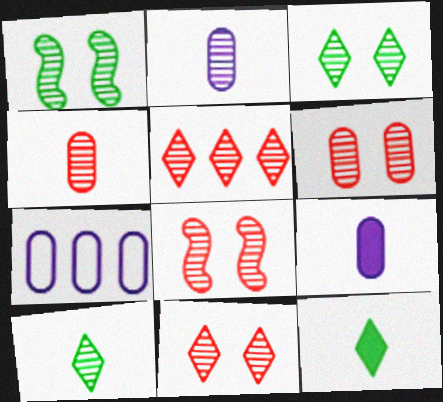[[1, 2, 5], 
[4, 5, 8], 
[6, 8, 11], 
[7, 8, 12]]